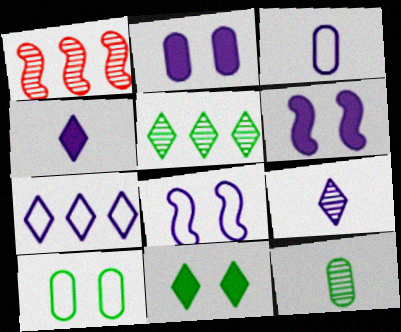[[1, 3, 11], 
[1, 4, 10], 
[3, 7, 8]]